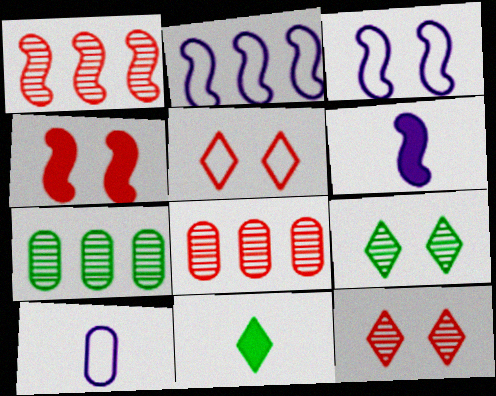[[3, 8, 11], 
[5, 6, 7]]